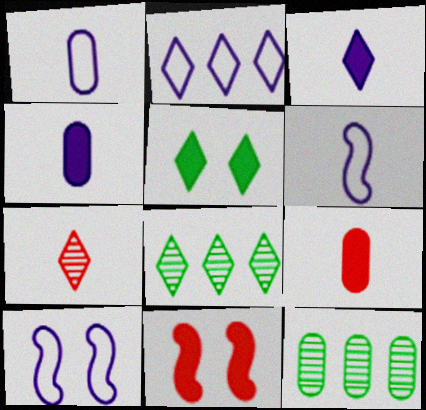[[1, 2, 10], 
[1, 8, 11], 
[2, 5, 7], 
[8, 9, 10]]